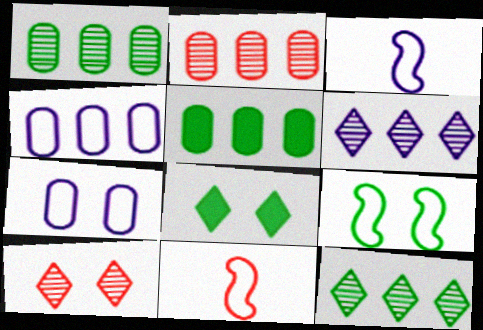[[2, 3, 8], 
[2, 4, 5], 
[3, 5, 10]]